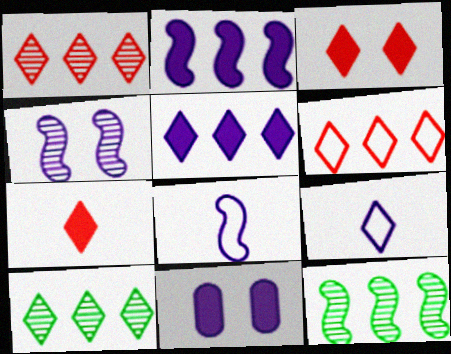[[2, 4, 8], 
[3, 9, 10], 
[5, 6, 10]]